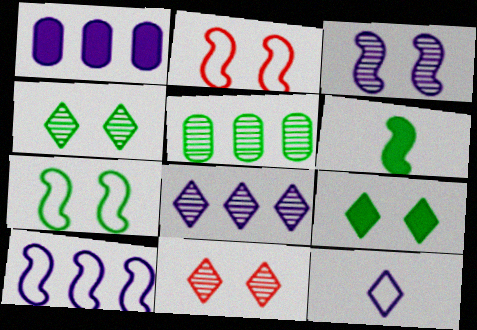[[1, 3, 12], 
[1, 8, 10]]